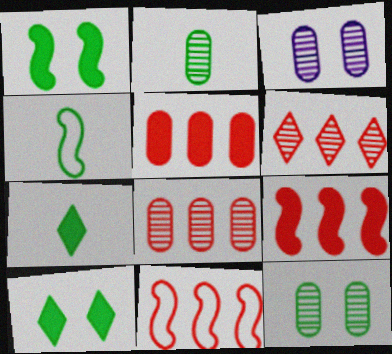[[2, 3, 8], 
[2, 4, 7], 
[3, 7, 11], 
[5, 6, 11]]